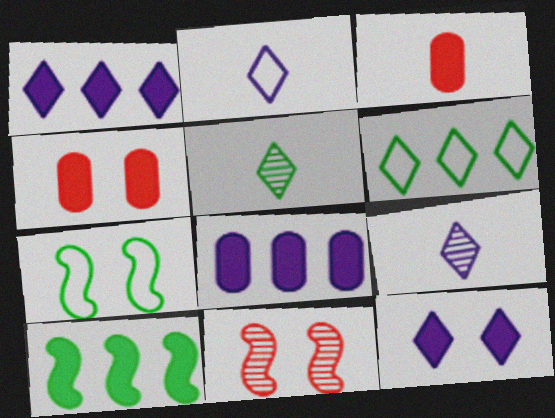[[3, 10, 12]]